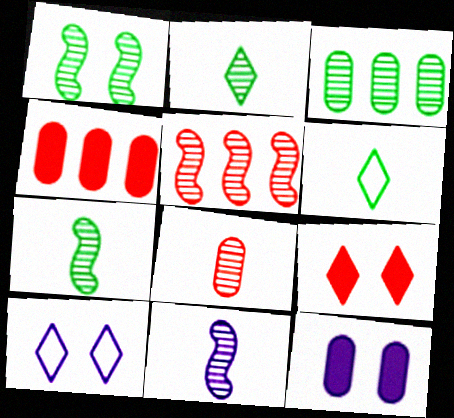[[1, 2, 3], 
[1, 5, 11], 
[2, 8, 11], 
[4, 7, 10], 
[5, 6, 12]]